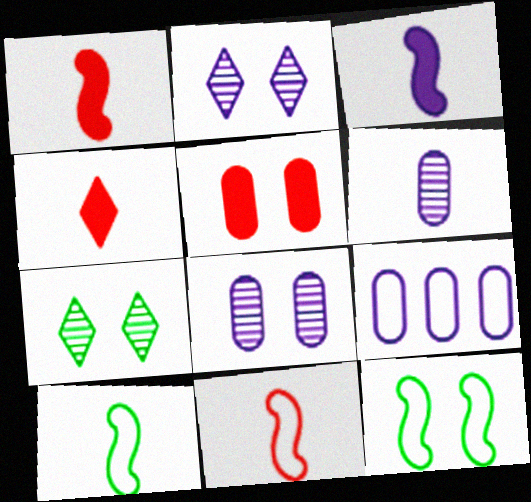[[1, 7, 9], 
[2, 3, 9], 
[2, 5, 12], 
[4, 6, 10]]